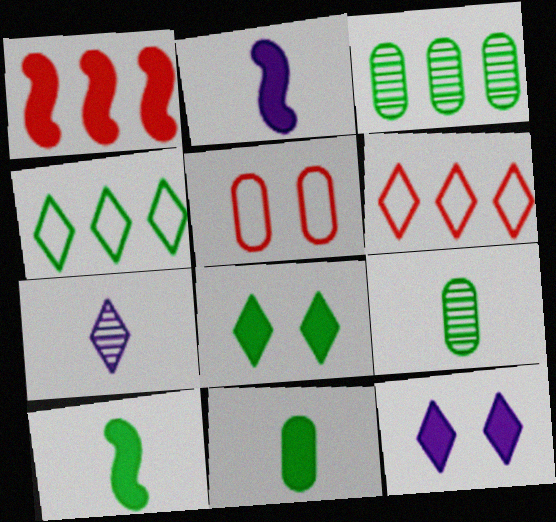[[1, 11, 12], 
[6, 7, 8]]